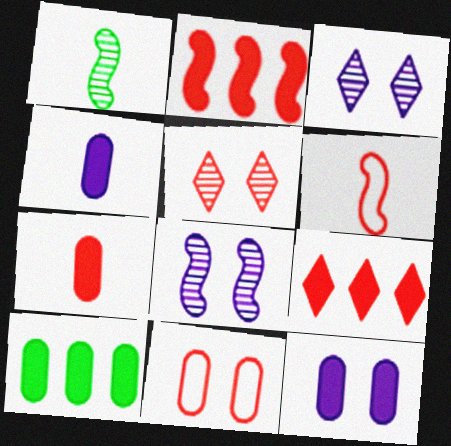[[3, 6, 10], 
[7, 10, 12]]